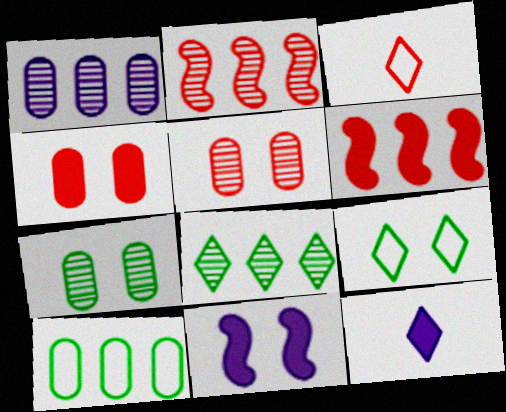[[1, 2, 8], 
[2, 3, 4], 
[3, 5, 6], 
[5, 9, 11]]